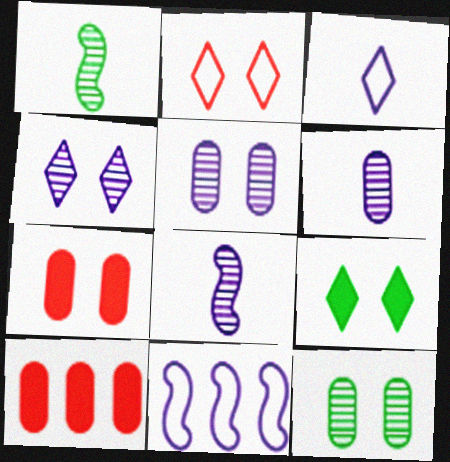[[2, 4, 9]]